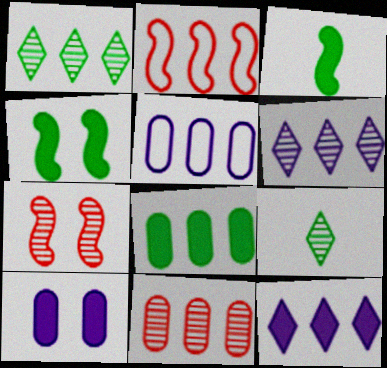[[2, 6, 8], 
[2, 9, 10], 
[5, 8, 11]]